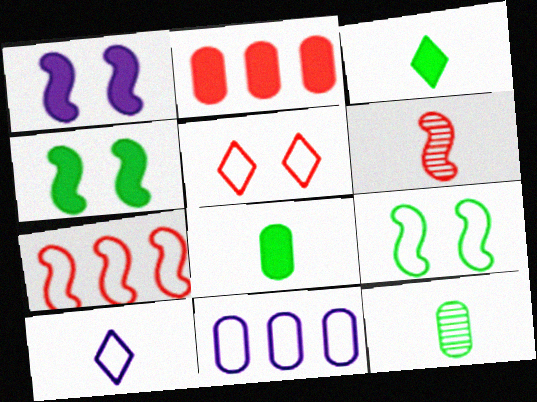[[1, 2, 3], 
[2, 5, 6], 
[6, 8, 10]]